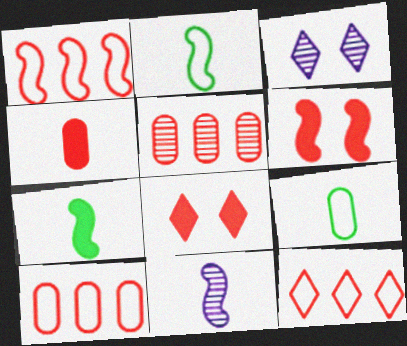[[1, 10, 12], 
[3, 7, 10]]